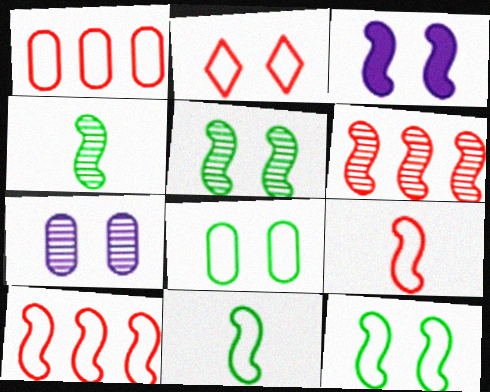[[1, 2, 9], 
[3, 4, 10], 
[3, 6, 11]]